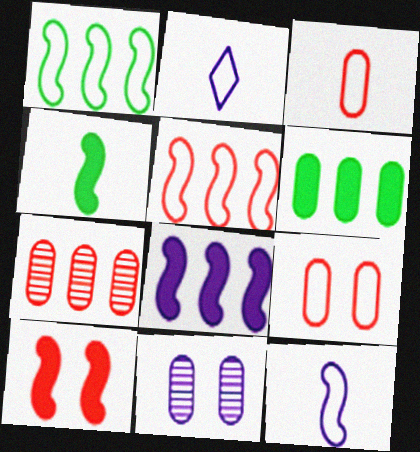[[1, 2, 9], 
[2, 8, 11], 
[3, 6, 11], 
[4, 8, 10]]